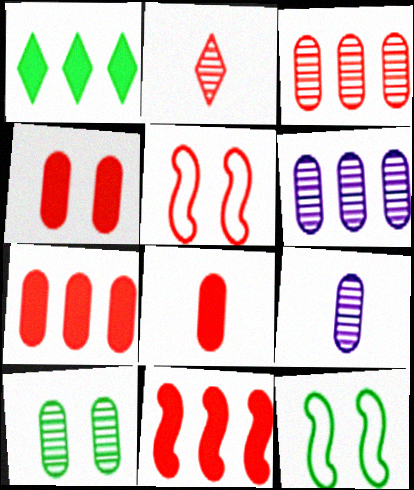[[1, 5, 9], 
[2, 5, 7], 
[3, 9, 10], 
[4, 7, 8]]